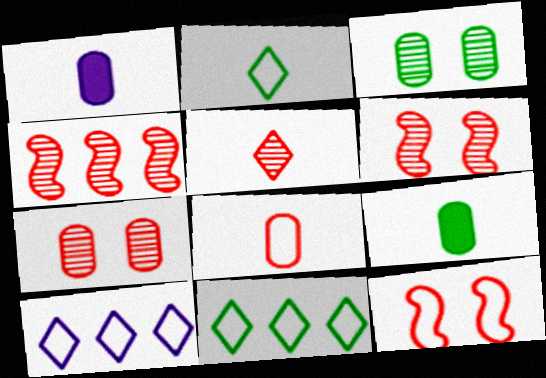[[1, 6, 11], 
[4, 5, 7], 
[6, 9, 10]]